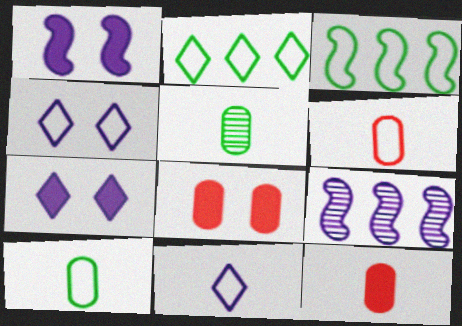[[3, 4, 6]]